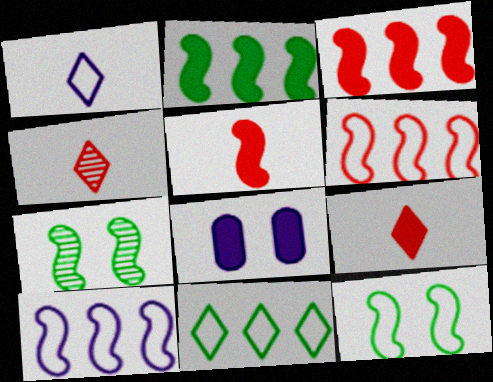[[2, 8, 9], 
[5, 7, 10]]